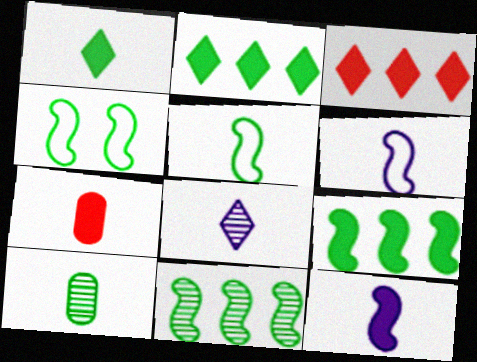[[1, 5, 10], 
[1, 7, 12], 
[2, 4, 10], 
[5, 7, 8]]